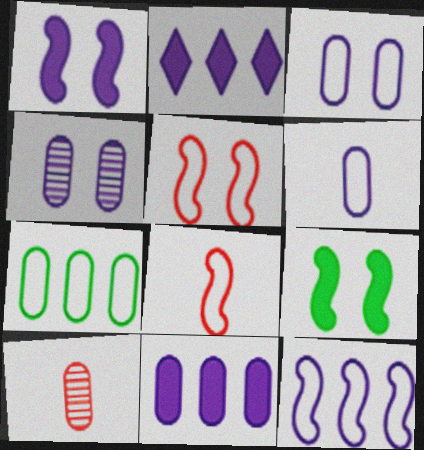[[4, 6, 11]]